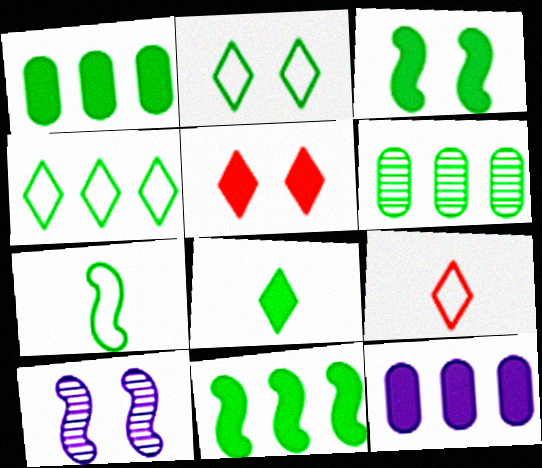[[1, 3, 8], 
[1, 9, 10], 
[4, 6, 11]]